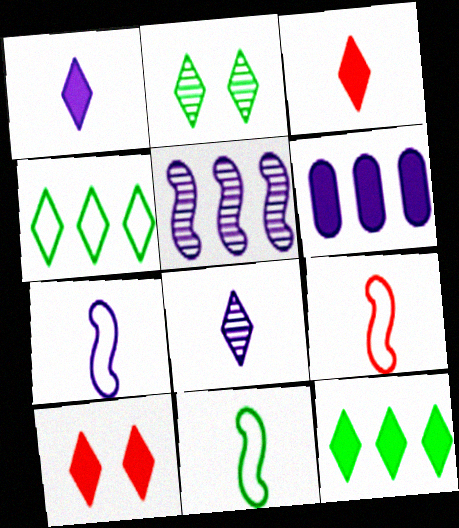[[1, 10, 12], 
[2, 6, 9], 
[4, 8, 10], 
[7, 9, 11]]